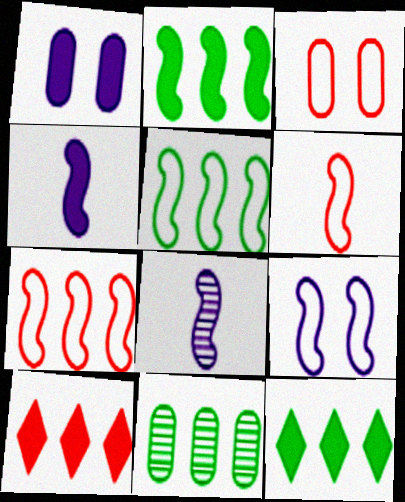[[3, 8, 12], 
[5, 6, 9], 
[5, 11, 12]]